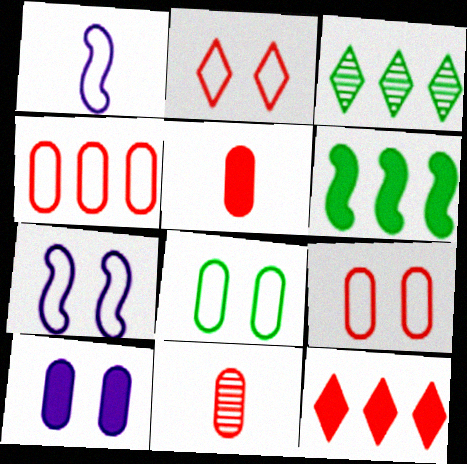[[2, 7, 8], 
[3, 5, 7]]